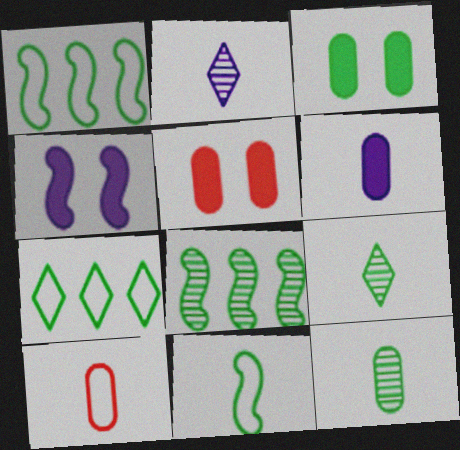[[1, 2, 5], 
[1, 3, 9], 
[6, 10, 12]]